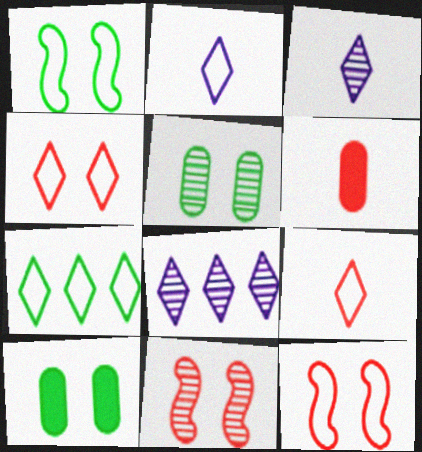[[1, 6, 8], 
[2, 4, 7]]